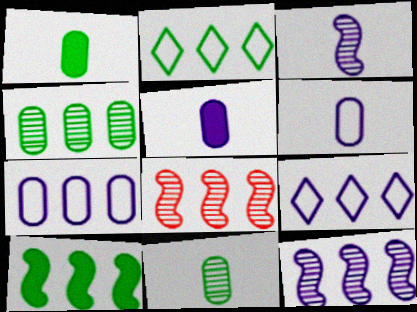[[2, 4, 10]]